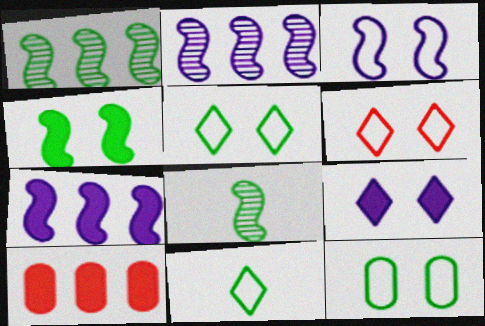[[3, 6, 12]]